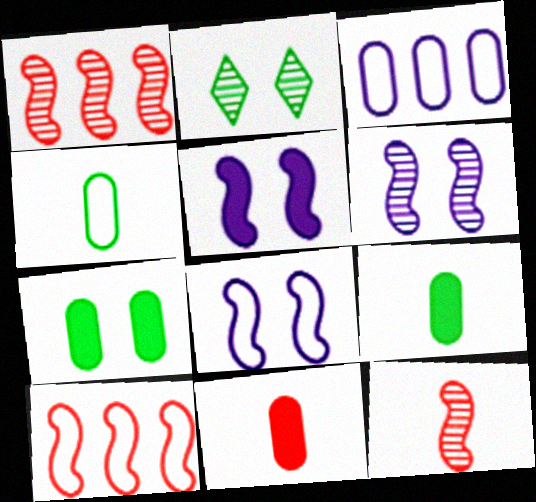[[5, 6, 8]]